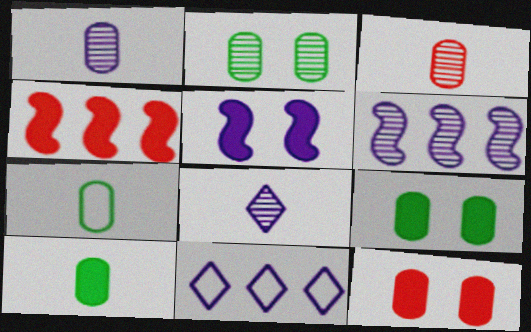[[1, 5, 11]]